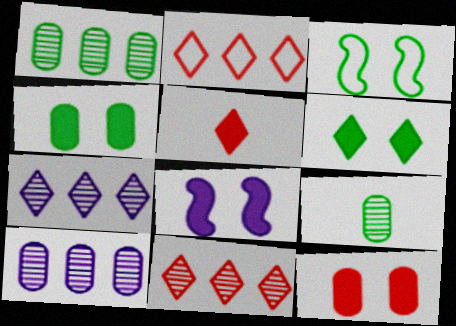[[2, 8, 9], 
[3, 5, 10], 
[6, 8, 12]]